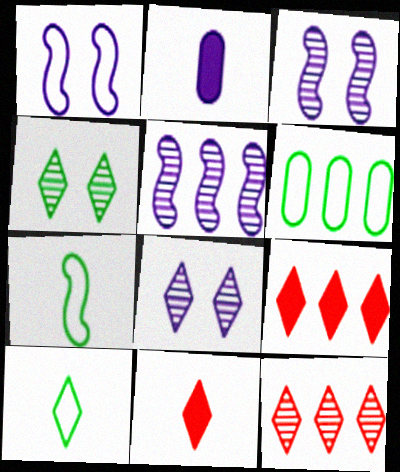[[3, 6, 11], 
[5, 6, 9], 
[8, 9, 10]]